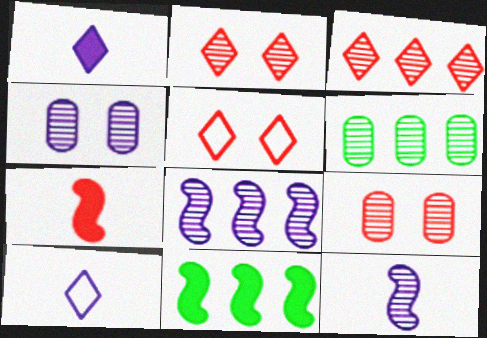[[2, 6, 12], 
[3, 6, 8], 
[9, 10, 11]]